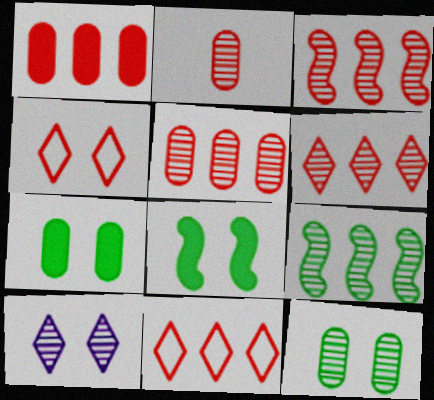[[1, 3, 11], 
[2, 9, 10], 
[3, 5, 6]]